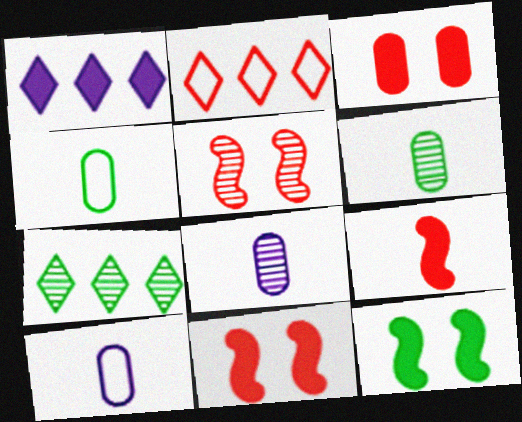[[1, 2, 7], 
[1, 4, 5], 
[2, 8, 12], 
[4, 7, 12], 
[5, 7, 8], 
[7, 10, 11]]